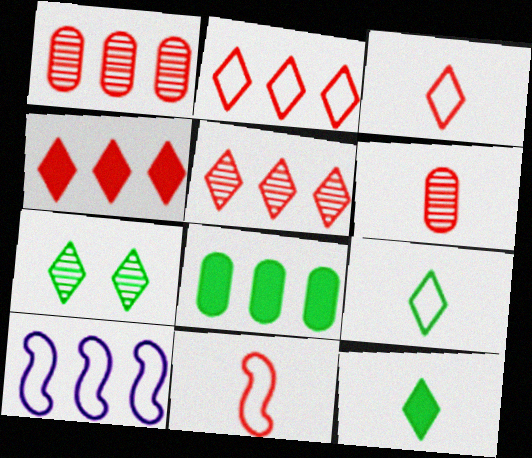[[2, 4, 5], 
[5, 8, 10]]